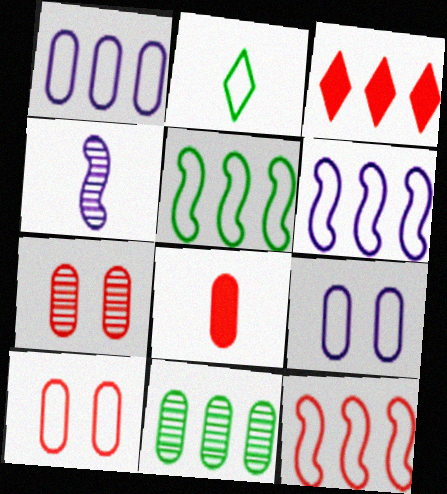[[2, 4, 8], 
[2, 6, 10], 
[2, 9, 12], 
[3, 6, 11], 
[5, 6, 12], 
[8, 9, 11]]